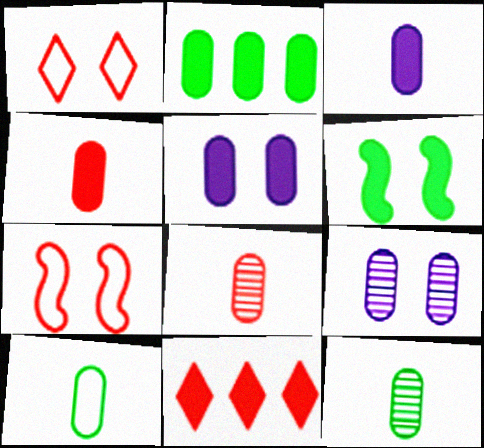[[1, 6, 9], 
[2, 4, 5], 
[3, 6, 11], 
[3, 8, 10], 
[7, 8, 11]]